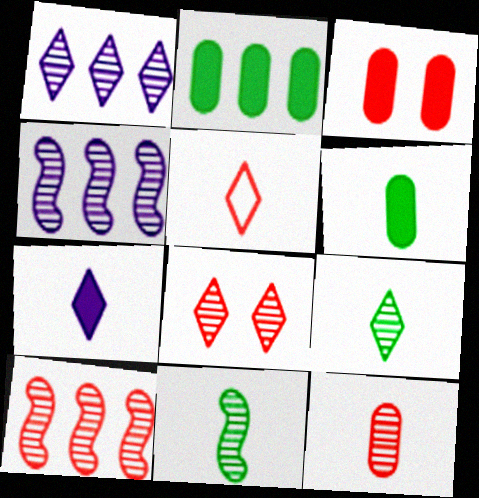[[1, 8, 9], 
[3, 5, 10], 
[5, 7, 9], 
[8, 10, 12]]